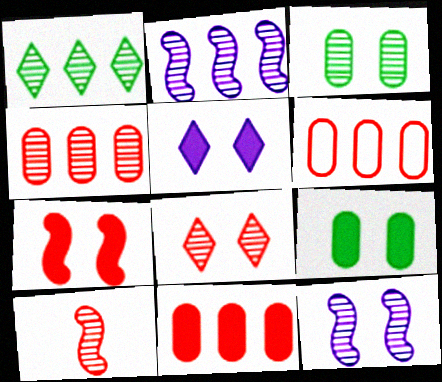[[1, 2, 4], 
[3, 8, 12], 
[4, 6, 11], 
[4, 8, 10], 
[5, 7, 9]]